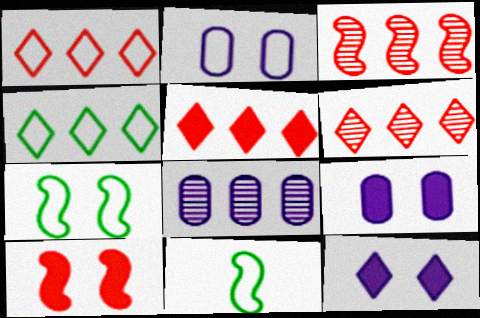[[1, 2, 11], 
[1, 5, 6], 
[6, 9, 11]]